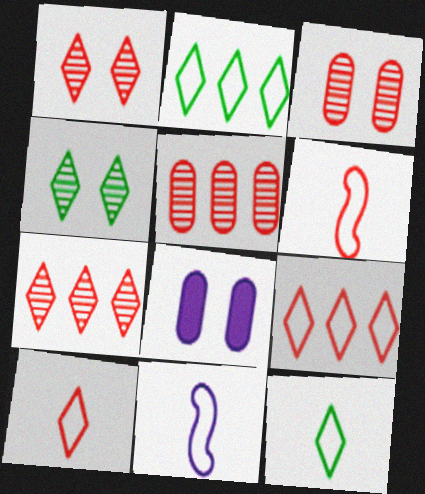[]